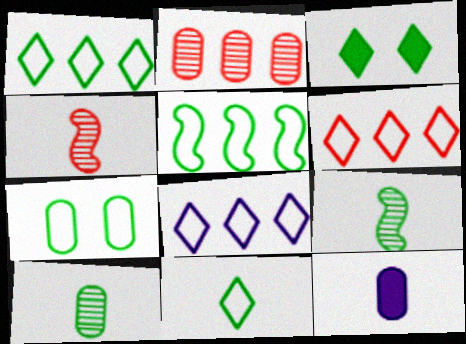[[1, 6, 8], 
[2, 7, 12], 
[3, 5, 10], 
[4, 11, 12], 
[5, 7, 11]]